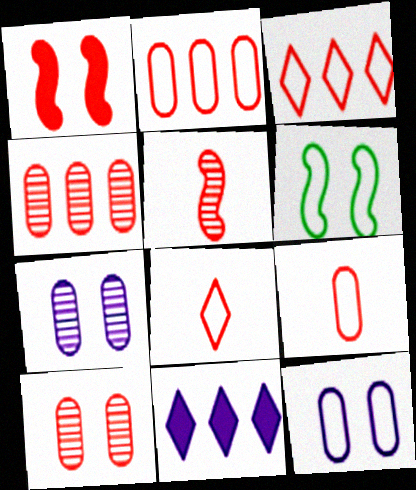[[1, 4, 8]]